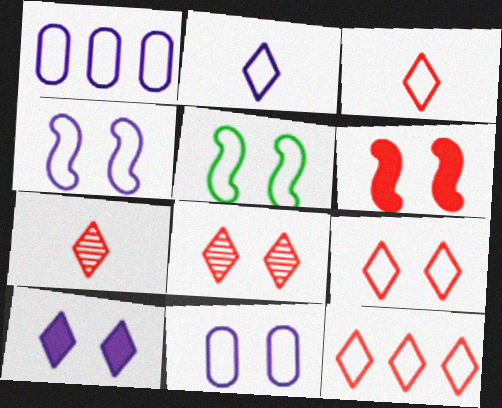[[1, 2, 4], 
[1, 3, 5], 
[3, 9, 12], 
[5, 9, 11]]